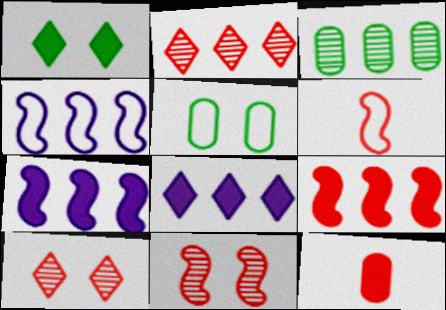[[1, 7, 12], 
[6, 9, 11]]